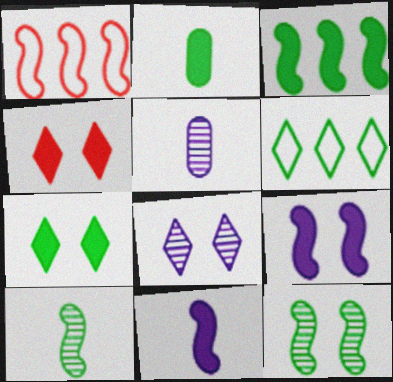[[1, 2, 8], 
[1, 5, 7], 
[1, 9, 10], 
[1, 11, 12], 
[2, 3, 7], 
[2, 6, 12]]